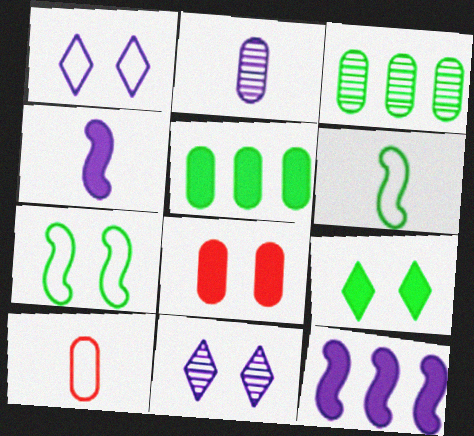[[1, 2, 12], 
[3, 6, 9], 
[7, 8, 11]]